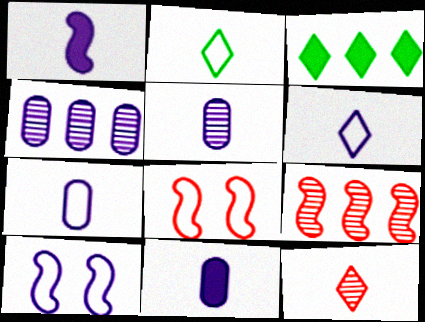[[1, 5, 6], 
[3, 5, 8], 
[5, 7, 11]]